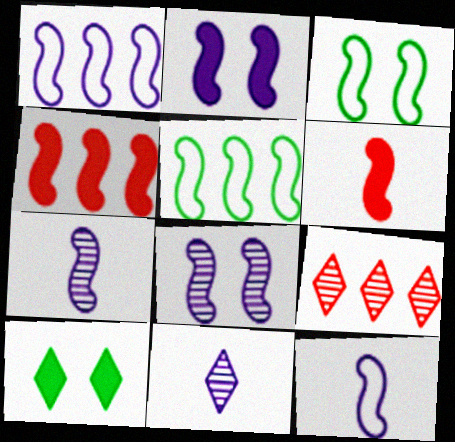[[1, 2, 7], 
[3, 4, 7], 
[5, 6, 8]]